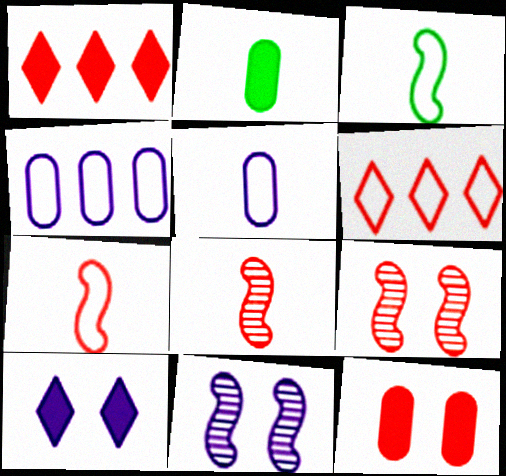[[2, 6, 11], 
[6, 8, 12]]